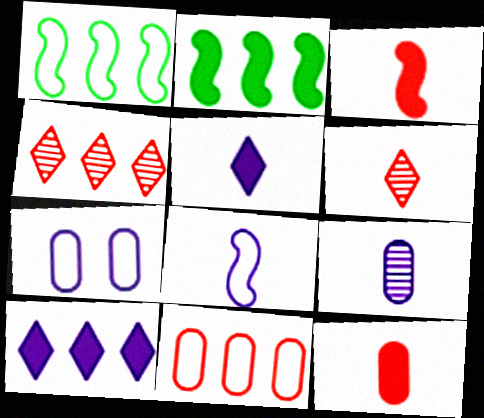[[2, 6, 7], 
[5, 8, 9]]